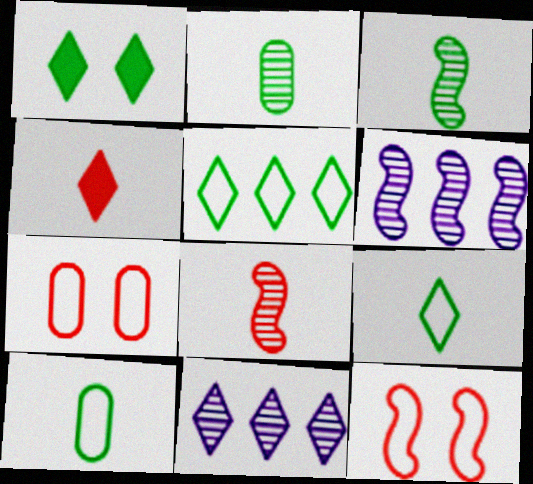[]